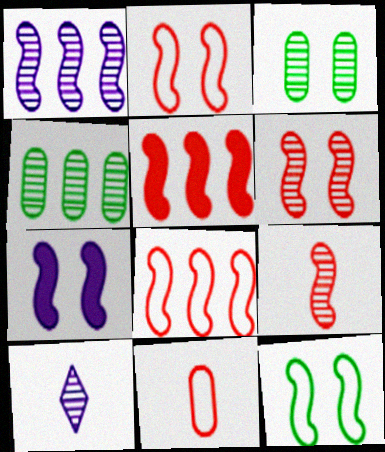[[2, 5, 9], 
[4, 6, 10], 
[6, 7, 12]]